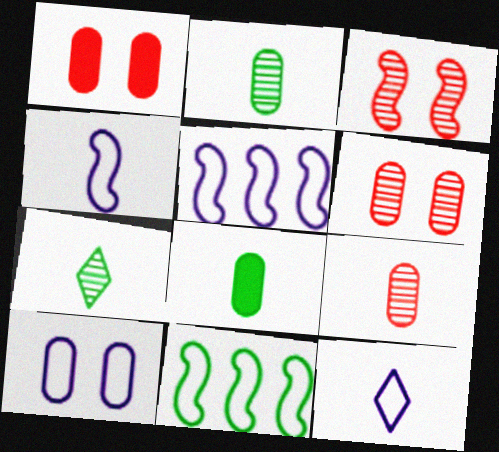[[1, 5, 7], 
[5, 10, 12]]